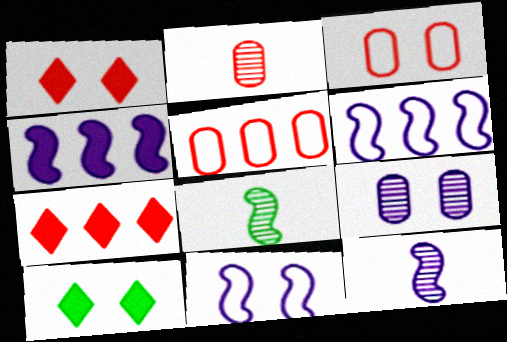[[2, 6, 10], 
[4, 11, 12], 
[5, 10, 12]]